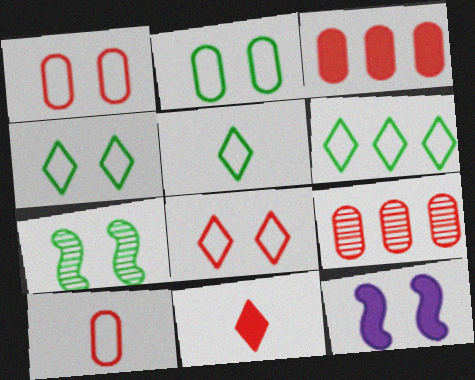[[4, 5, 6], 
[5, 9, 12]]